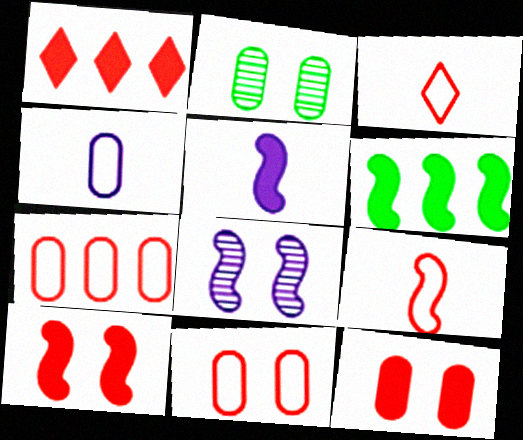[[5, 6, 10], 
[6, 8, 9]]